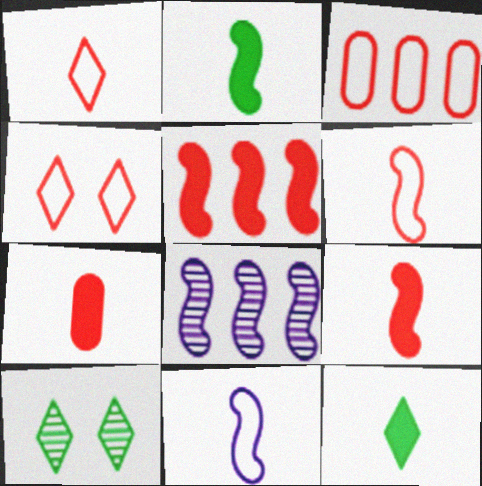[[3, 4, 6]]